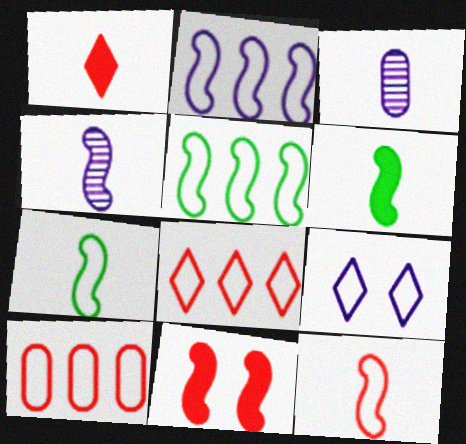[[1, 3, 7], 
[4, 5, 11], 
[4, 6, 12], 
[7, 9, 10]]